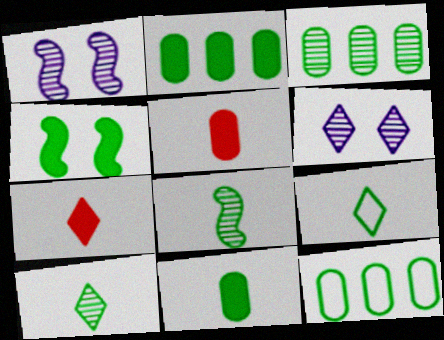[[1, 7, 12], 
[2, 3, 12], 
[3, 4, 9], 
[4, 10, 12], 
[8, 9, 11]]